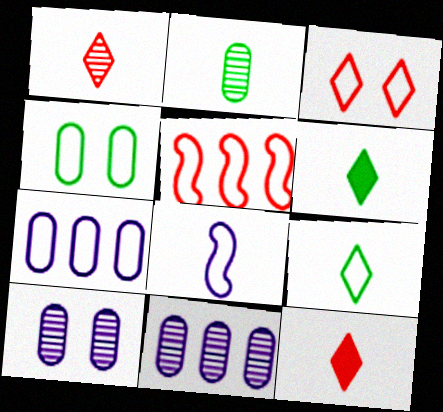[[2, 8, 12], 
[5, 6, 10]]